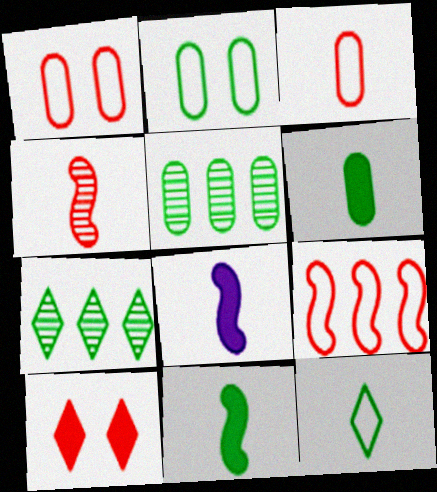[[1, 7, 8], 
[2, 5, 6], 
[2, 7, 11]]